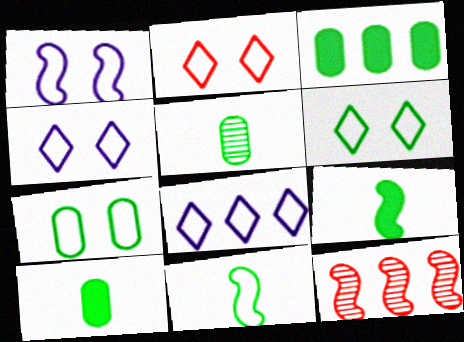[[1, 2, 7], 
[1, 9, 12], 
[2, 4, 6], 
[3, 5, 7], 
[3, 8, 12], 
[4, 10, 12]]